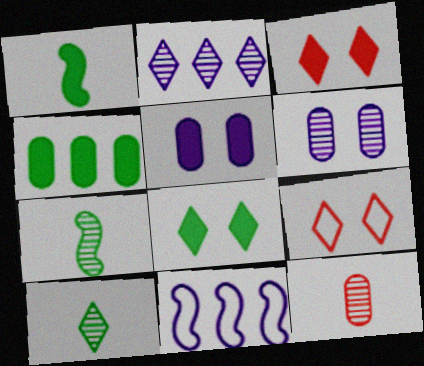[[1, 4, 8], 
[8, 11, 12]]